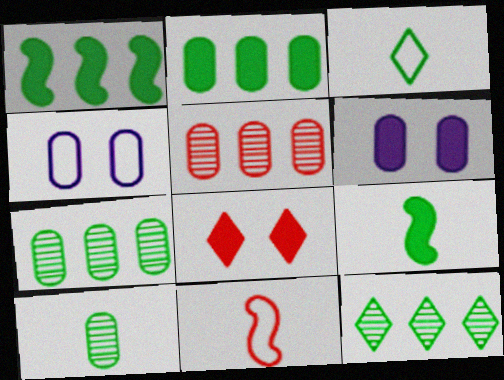[[3, 9, 10], 
[5, 8, 11], 
[6, 11, 12]]